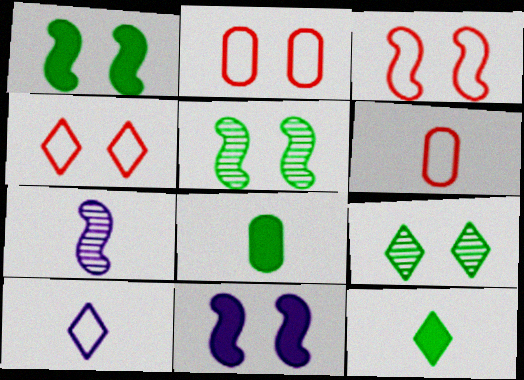[[2, 3, 4], 
[2, 9, 11], 
[3, 5, 11], 
[6, 7, 12]]